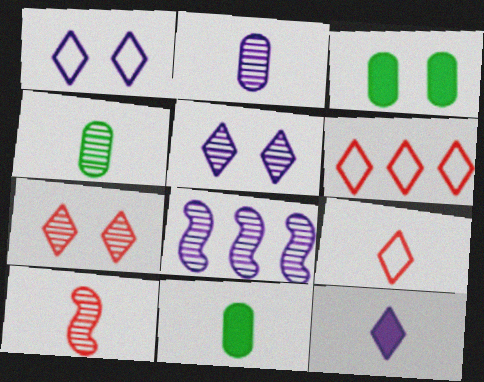[[2, 5, 8], 
[3, 8, 9], 
[4, 7, 8]]